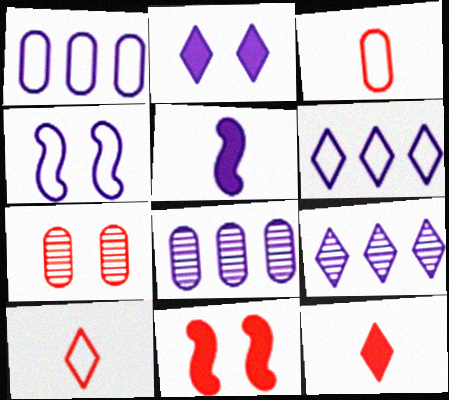[]